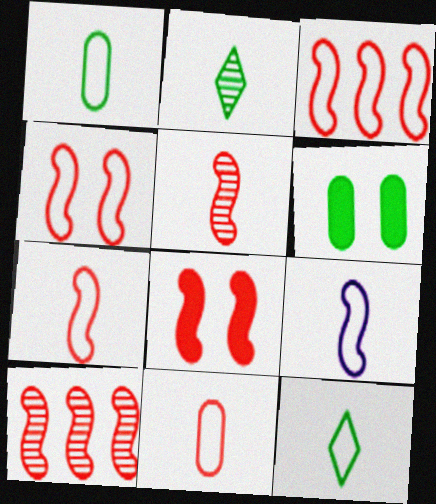[[3, 4, 7], 
[3, 5, 8], 
[7, 8, 10], 
[9, 11, 12]]